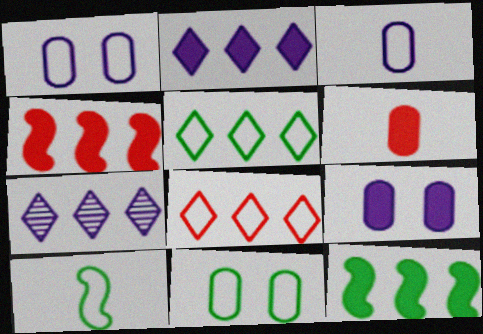[[1, 8, 10], 
[5, 10, 11]]